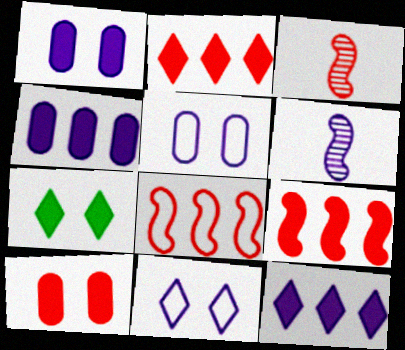[[4, 6, 11], 
[5, 6, 12]]